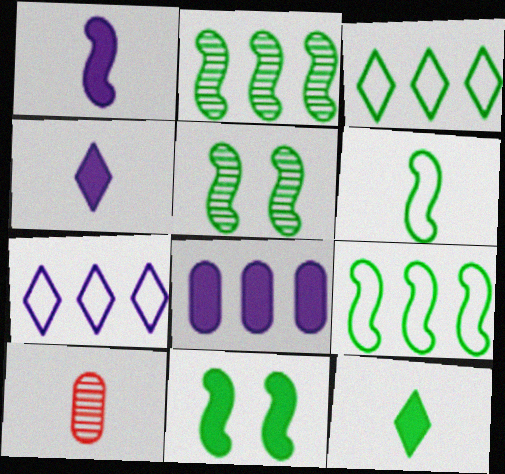[[2, 6, 11], 
[4, 6, 10], 
[7, 10, 11]]